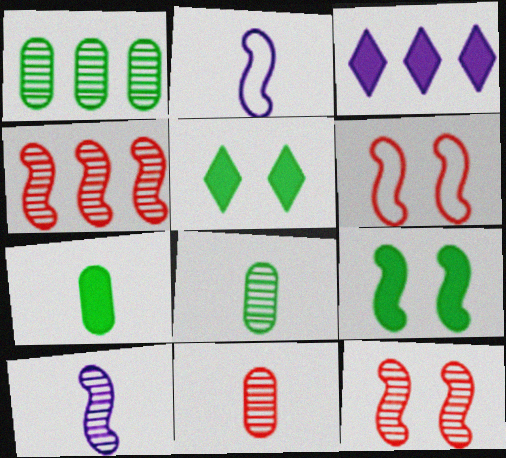[[2, 4, 9], 
[3, 6, 8]]